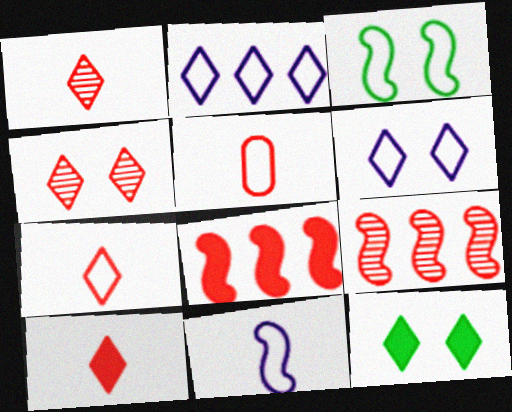[[1, 2, 12], 
[1, 7, 10], 
[2, 3, 5], 
[4, 5, 8], 
[4, 6, 12]]